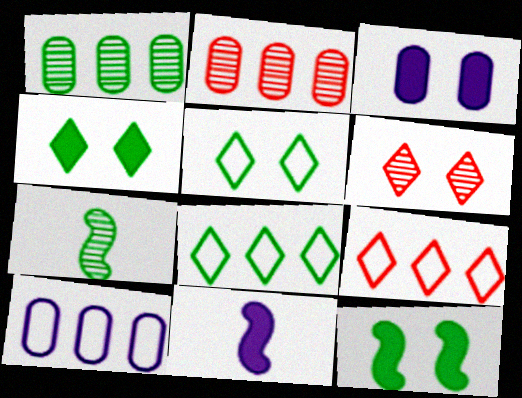[[2, 5, 11], 
[3, 7, 9]]